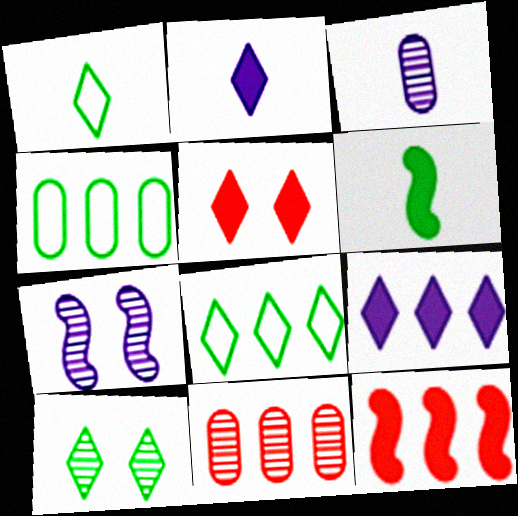[[4, 6, 10]]